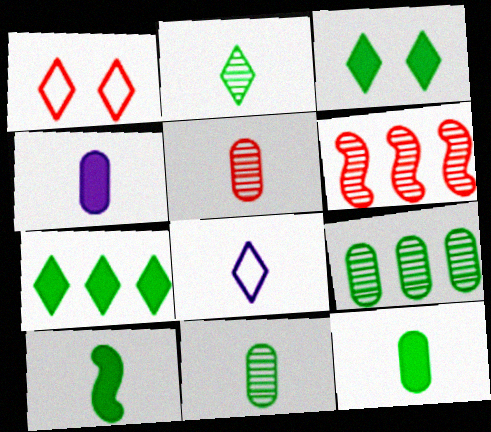[[5, 8, 10]]